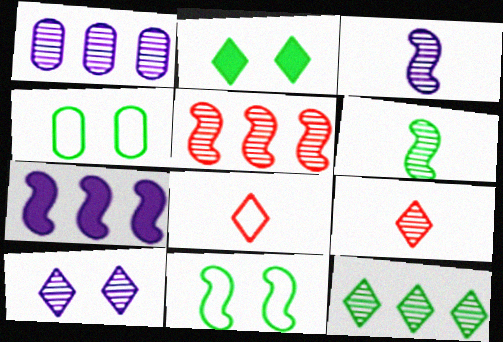[[1, 3, 10], 
[1, 5, 12], 
[4, 7, 9], 
[9, 10, 12]]